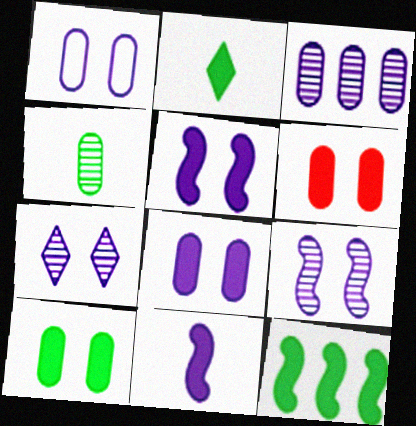[[1, 5, 7], 
[2, 10, 12], 
[6, 8, 10]]